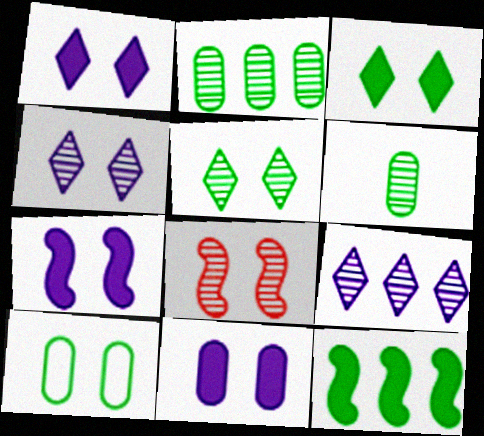[[1, 7, 11], 
[1, 8, 10], 
[6, 8, 9]]